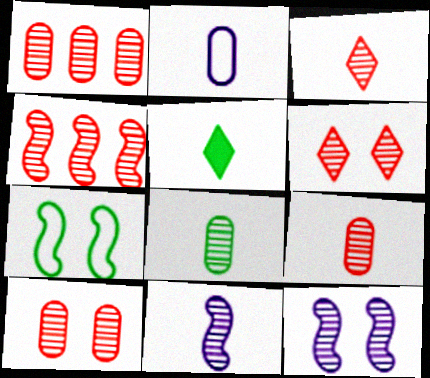[[1, 9, 10], 
[3, 4, 10], 
[3, 8, 11], 
[4, 6, 9]]